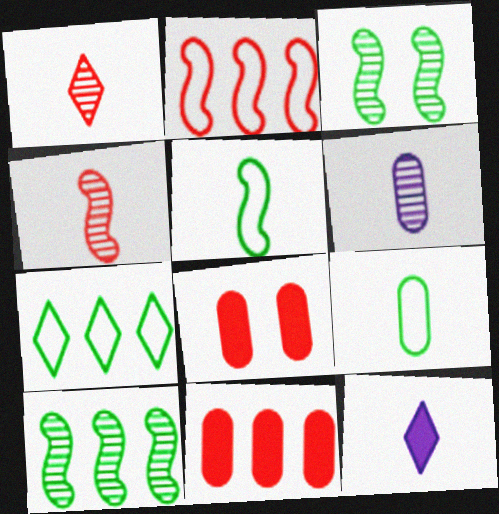[[1, 2, 8], 
[4, 9, 12]]